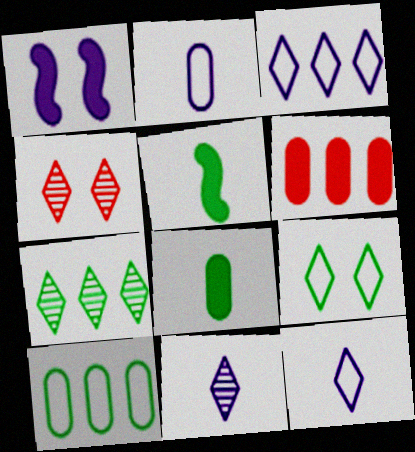[[4, 7, 11]]